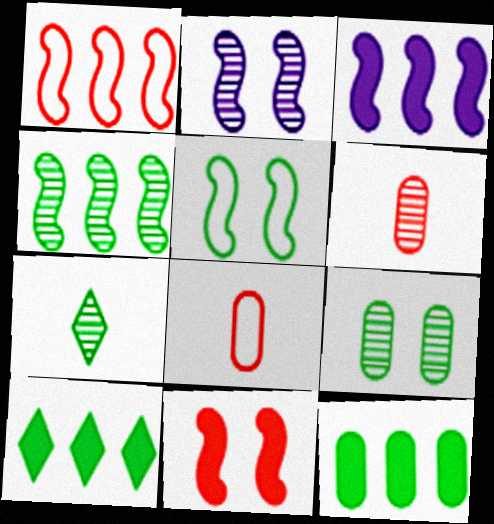[[1, 3, 4], 
[2, 5, 11], 
[2, 8, 10], 
[4, 7, 9], 
[5, 7, 12]]